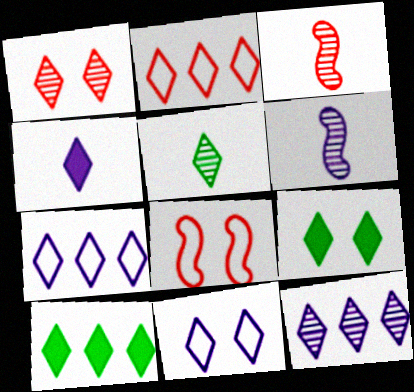[[1, 5, 12], 
[1, 9, 11], 
[2, 10, 12], 
[4, 11, 12]]